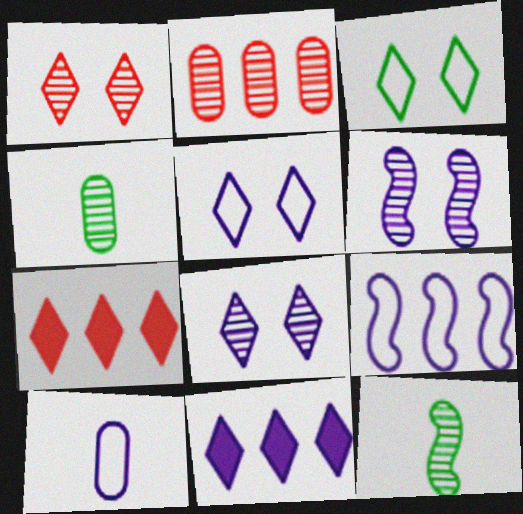[[2, 8, 12], 
[5, 9, 10], 
[6, 10, 11]]